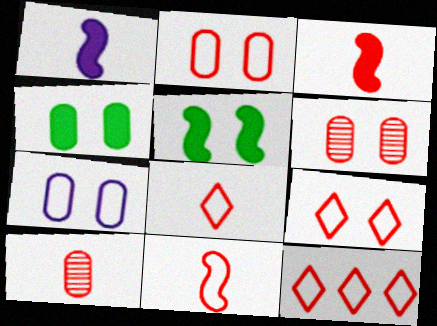[[2, 11, 12], 
[3, 6, 12], 
[3, 8, 10], 
[4, 6, 7], 
[8, 9, 12]]